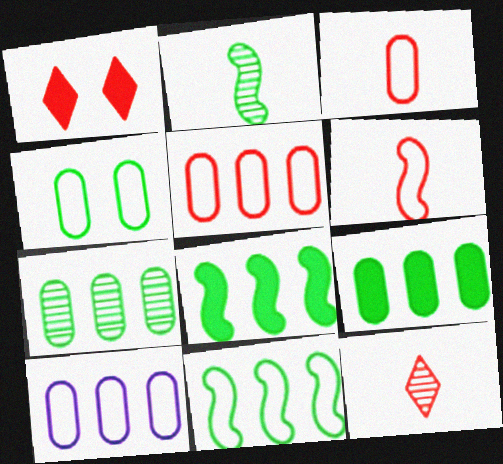[[1, 2, 10], 
[3, 4, 10]]